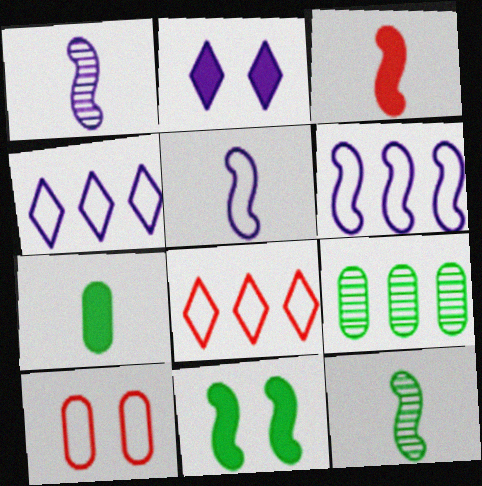[[3, 5, 12]]